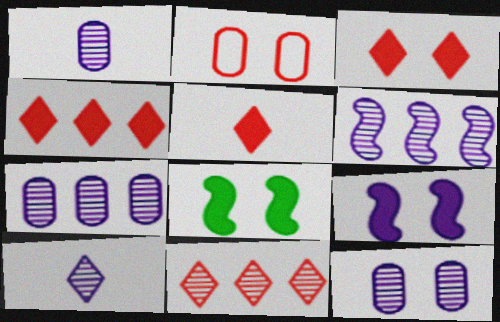[[1, 7, 12], 
[3, 4, 5], 
[6, 10, 12]]